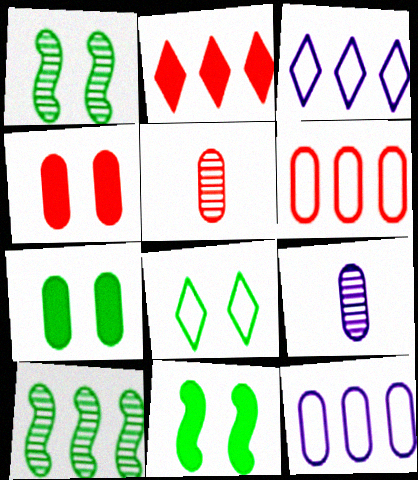[[1, 7, 8], 
[2, 10, 12], 
[3, 5, 11], 
[4, 5, 6], 
[5, 7, 12], 
[6, 7, 9]]